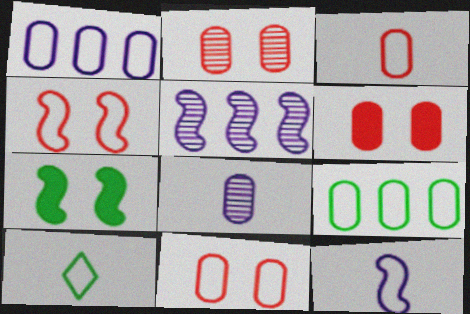[[1, 4, 10], 
[2, 6, 11], 
[3, 10, 12], 
[5, 6, 10], 
[6, 8, 9]]